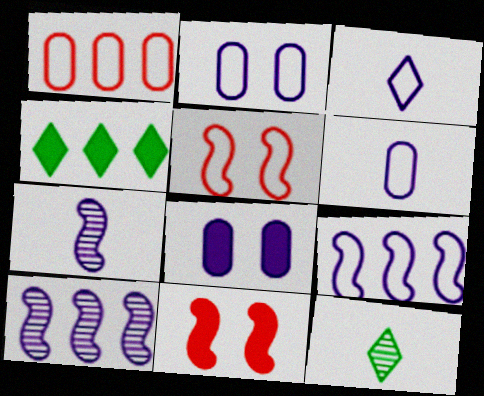[[1, 4, 10], 
[2, 3, 9], 
[3, 8, 10]]